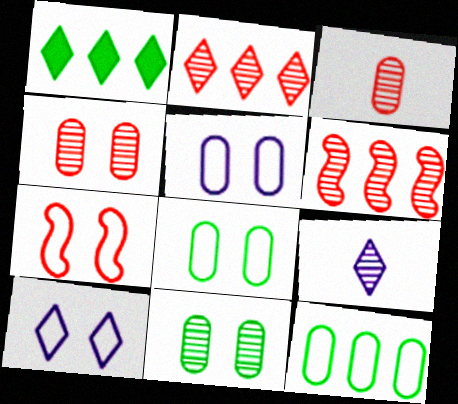[[6, 9, 11], 
[7, 8, 10]]